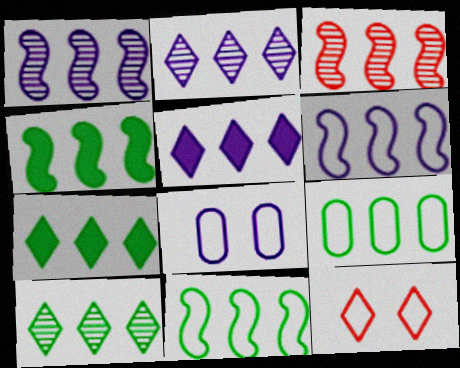[[3, 4, 6], 
[3, 5, 9], 
[4, 9, 10]]